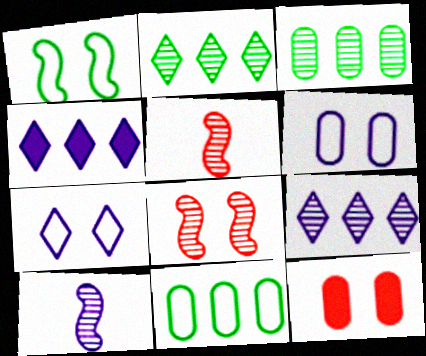[[4, 6, 10]]